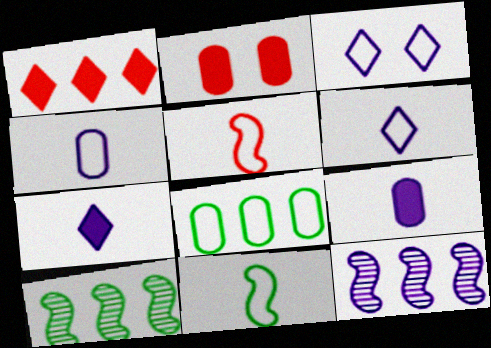[[1, 8, 12], 
[2, 6, 10], 
[3, 5, 8], 
[3, 9, 12]]